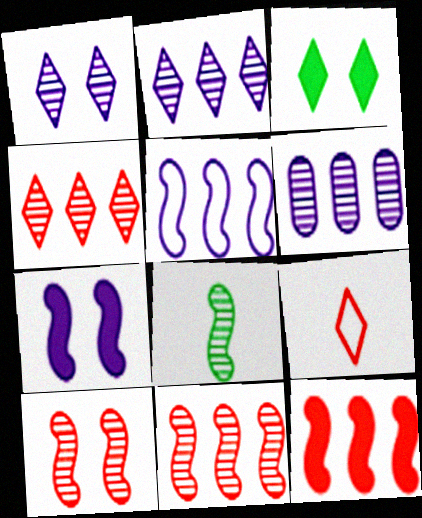[[2, 3, 9]]